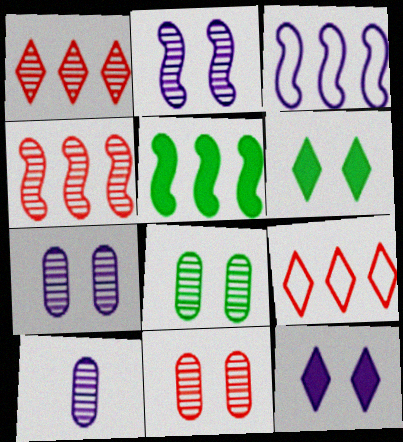[[3, 4, 5], 
[3, 10, 12], 
[7, 8, 11]]